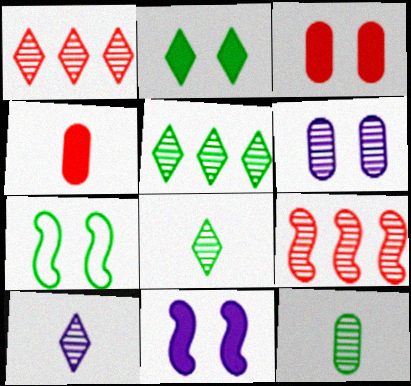[[2, 3, 11], 
[6, 8, 9]]